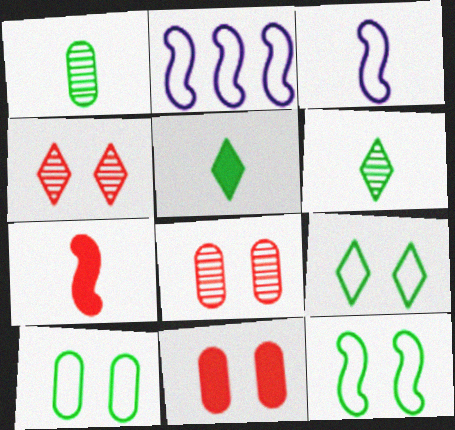[[2, 5, 8], 
[2, 6, 11], 
[9, 10, 12]]